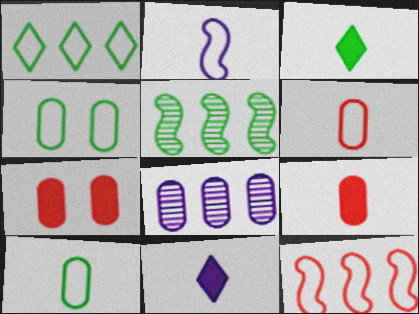[[3, 4, 5], 
[4, 8, 9], 
[7, 8, 10]]